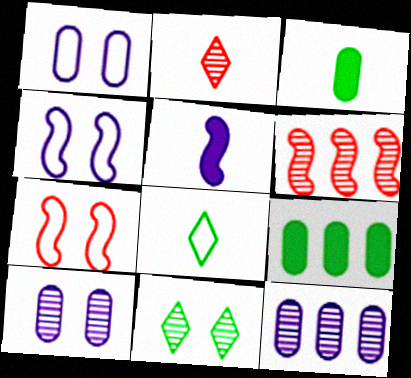[[2, 4, 9]]